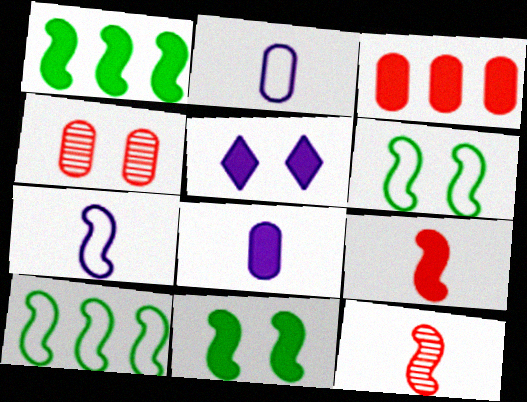[[4, 5, 6]]